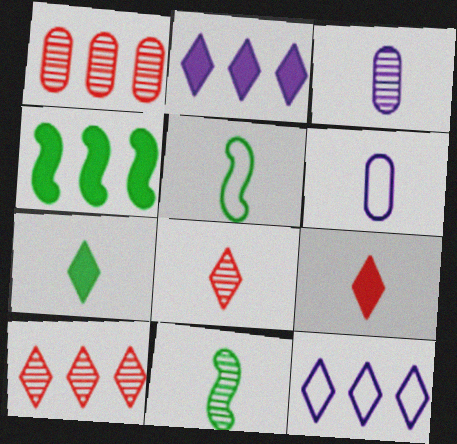[[1, 4, 12], 
[3, 5, 9], 
[3, 8, 11], 
[6, 9, 11]]